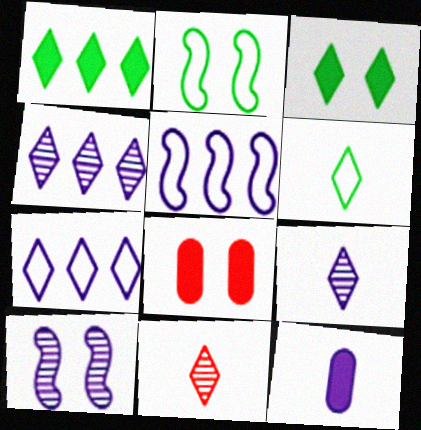[[3, 7, 11], 
[7, 10, 12]]